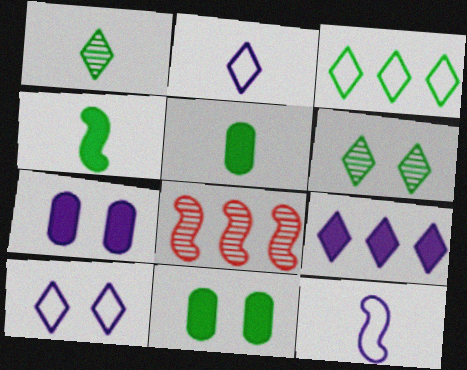[[2, 8, 11], 
[5, 8, 10]]